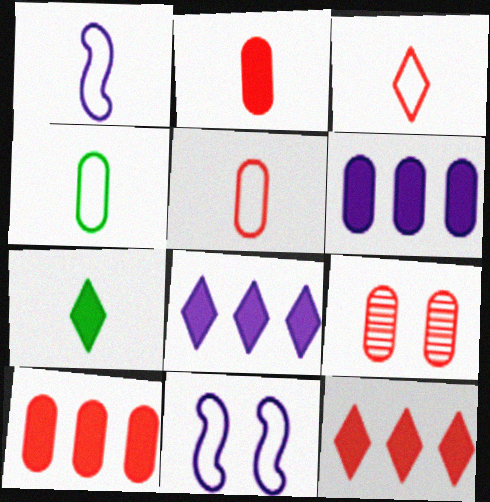[[1, 3, 4], 
[4, 6, 9], 
[5, 9, 10]]